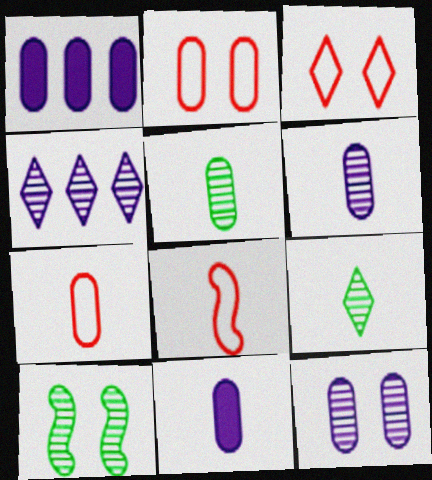[[1, 2, 5], 
[5, 7, 11], 
[8, 9, 11]]